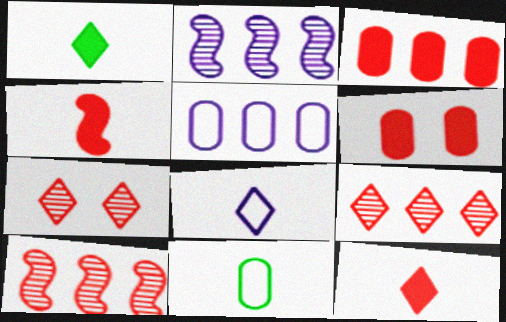[]